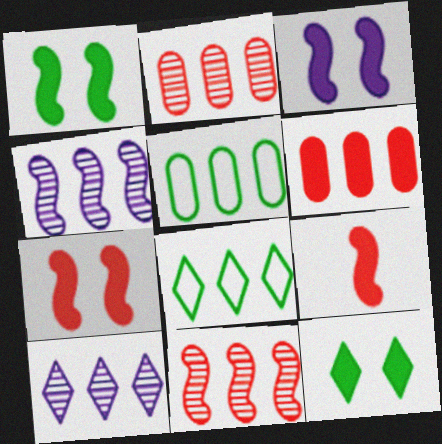[[1, 3, 7], 
[4, 6, 8]]